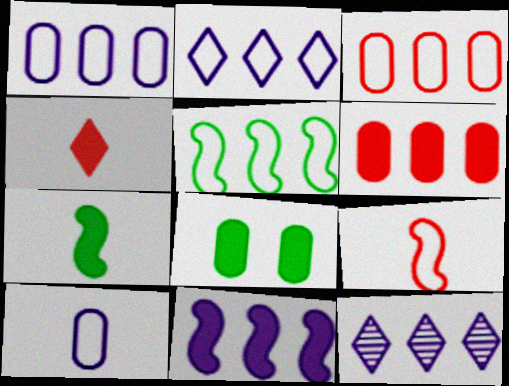[[1, 11, 12], 
[2, 3, 5], 
[4, 8, 11], 
[5, 6, 12], 
[8, 9, 12]]